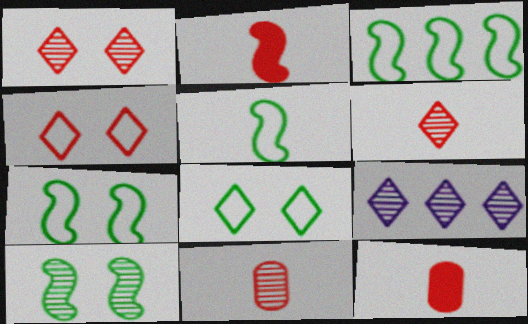[[3, 5, 7], 
[7, 9, 12], 
[9, 10, 11]]